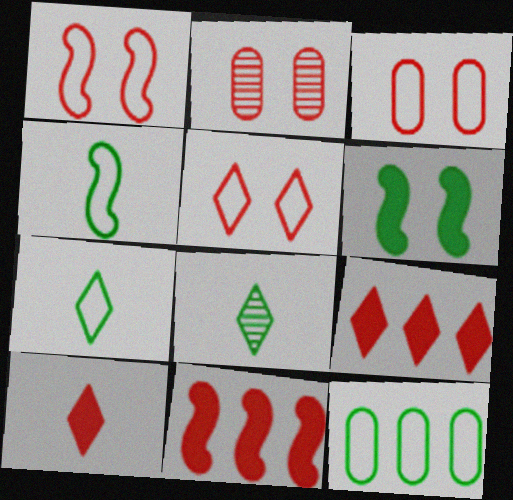[[1, 3, 5], 
[6, 8, 12]]